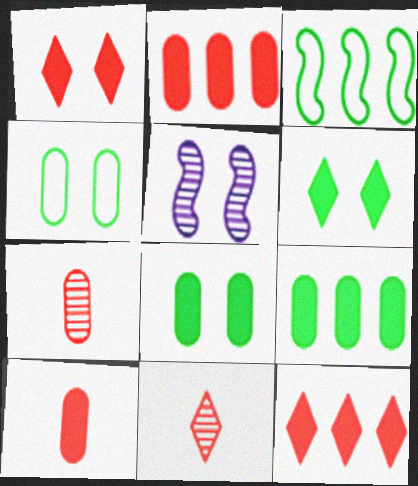[[1, 4, 5]]